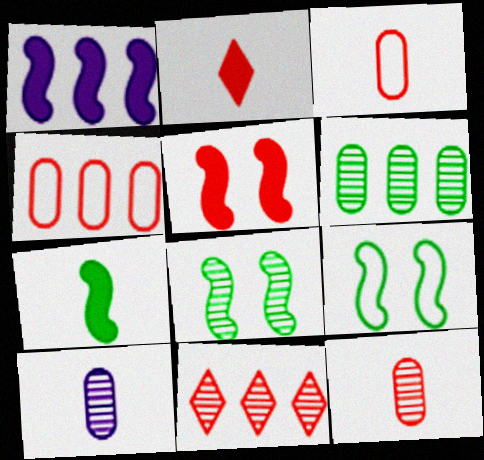[[1, 5, 7], 
[3, 5, 11], 
[8, 10, 11]]